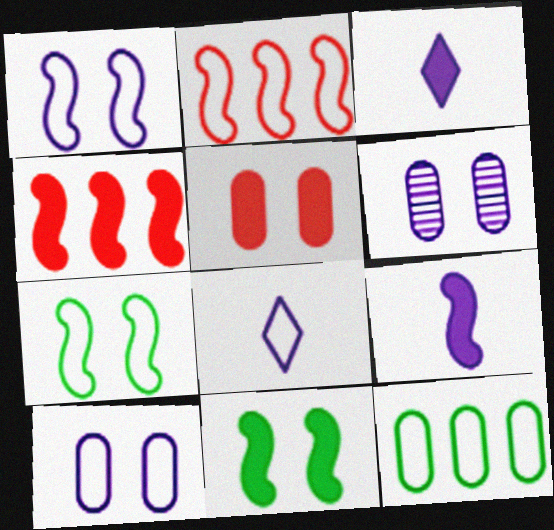[[4, 9, 11]]